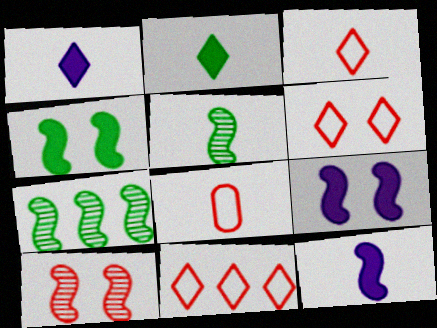[[1, 5, 8], 
[3, 6, 11]]